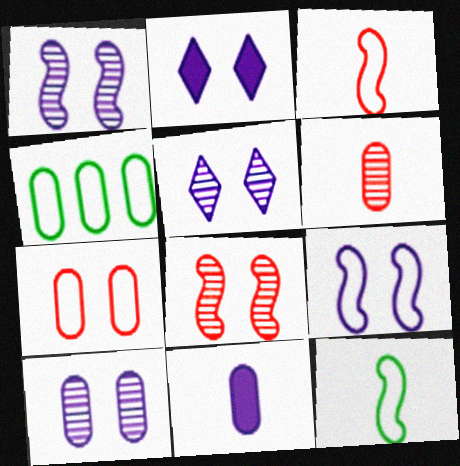[[1, 5, 10], 
[2, 9, 10]]